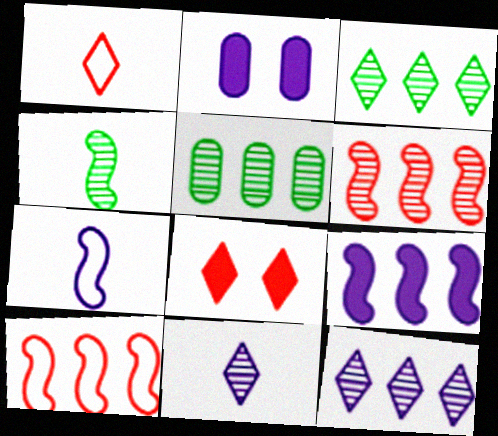[[2, 7, 12], 
[5, 6, 12], 
[5, 7, 8]]